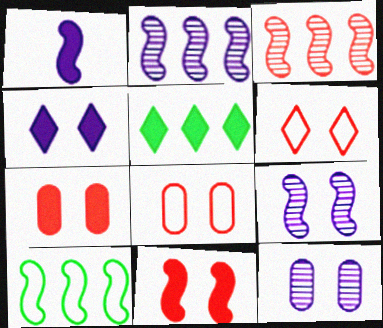[[1, 5, 7]]